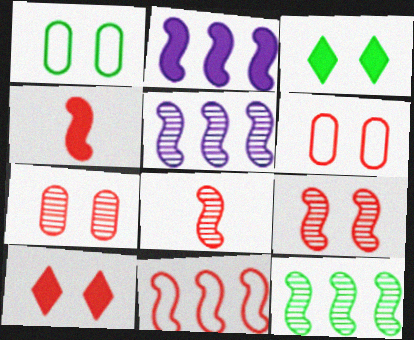[[2, 11, 12], 
[4, 9, 11], 
[6, 9, 10]]